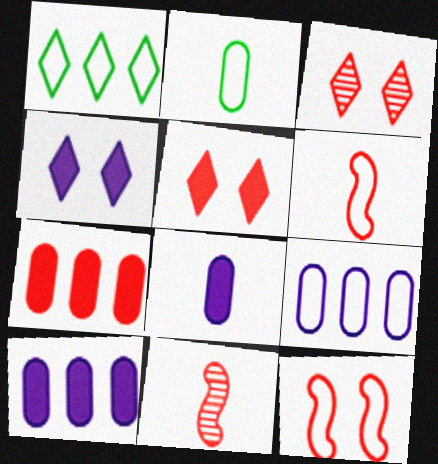[[3, 6, 7]]